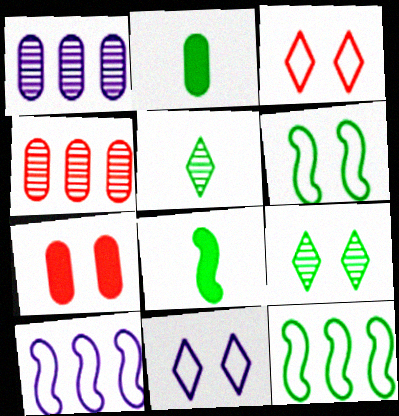[[1, 3, 8], 
[2, 9, 12], 
[4, 8, 11], 
[5, 7, 10]]